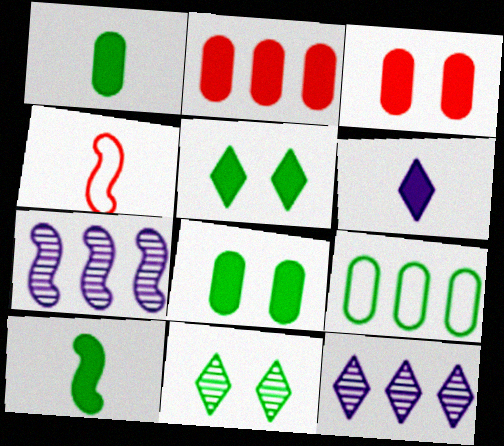[[4, 8, 12], 
[9, 10, 11]]